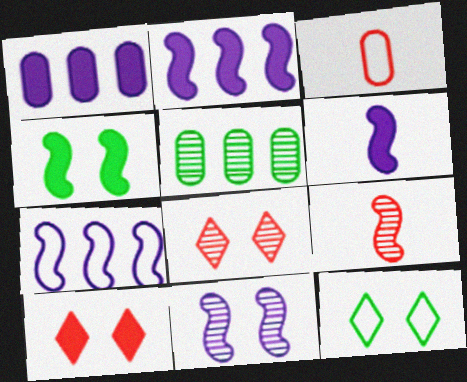[[1, 9, 12], 
[3, 7, 12], 
[4, 7, 9], 
[6, 7, 11]]